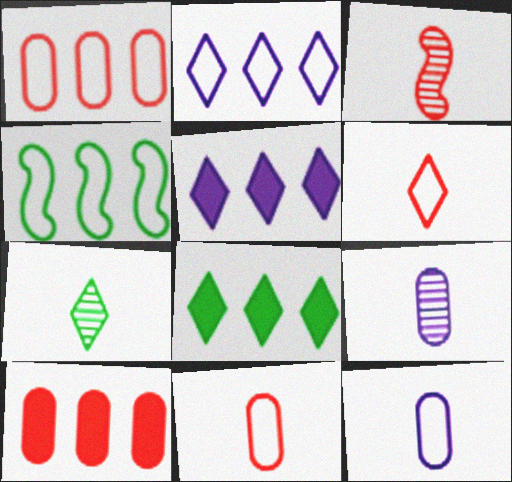[[1, 2, 4], 
[3, 7, 9]]